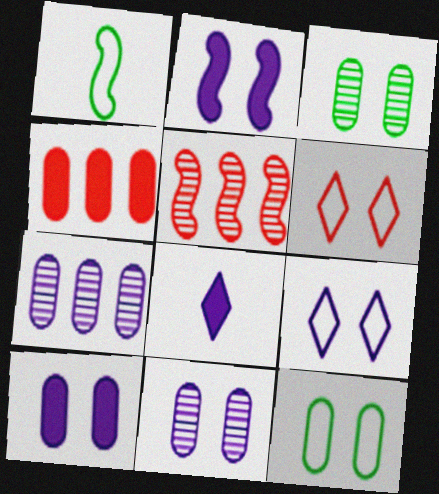[[1, 2, 5], 
[2, 3, 6], 
[2, 9, 11], 
[5, 8, 12]]